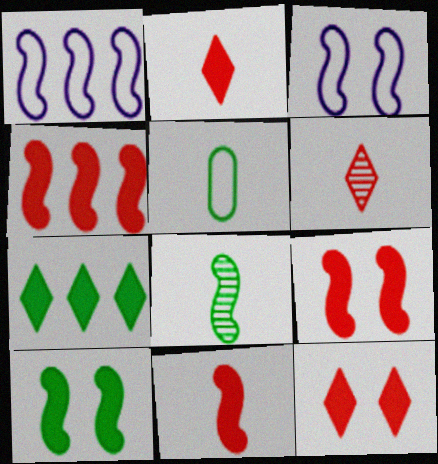[[1, 8, 9], 
[3, 4, 8], 
[4, 9, 11]]